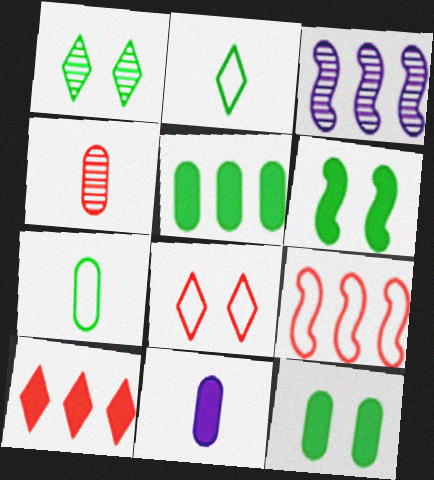[[1, 3, 4], 
[1, 9, 11], 
[4, 7, 11], 
[6, 10, 11]]